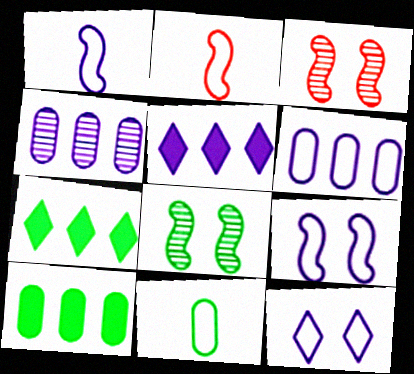[[1, 6, 12], 
[3, 5, 11], 
[7, 8, 11]]